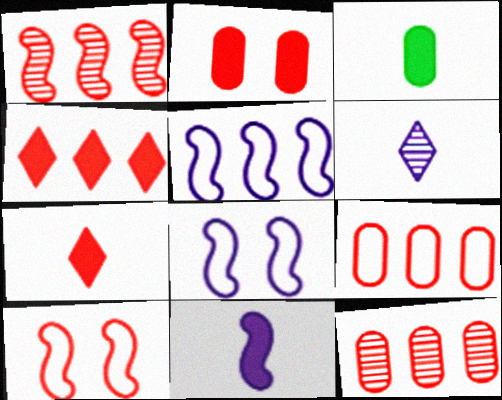[[1, 4, 9], 
[3, 7, 11], 
[7, 10, 12]]